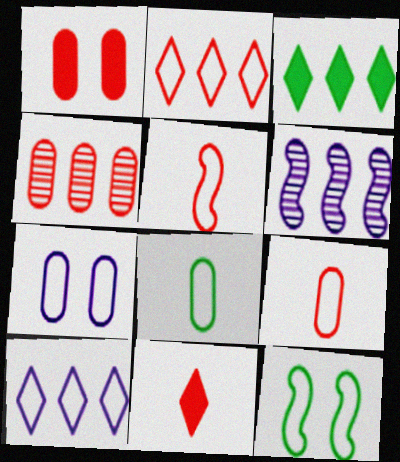[[1, 4, 9], 
[9, 10, 12]]